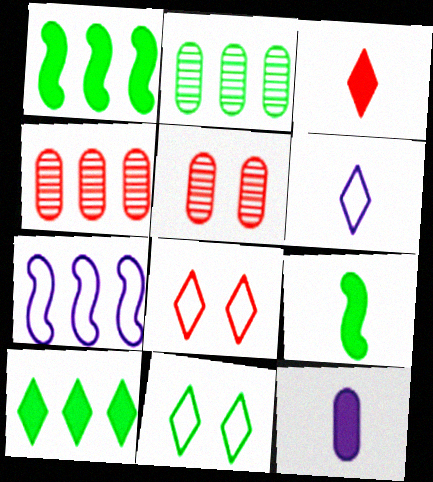[[1, 5, 6], 
[2, 9, 11], 
[3, 9, 12], 
[4, 7, 10]]